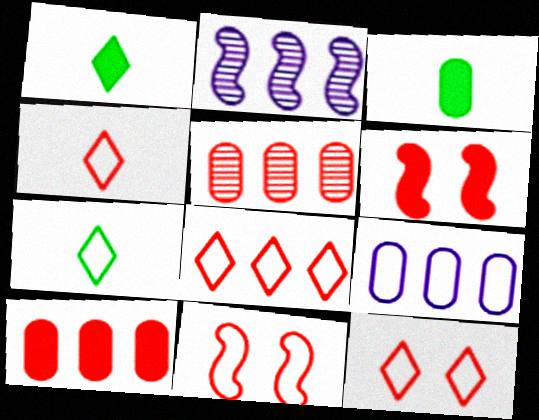[[2, 3, 12], 
[4, 5, 6], 
[4, 8, 12], 
[7, 9, 11]]